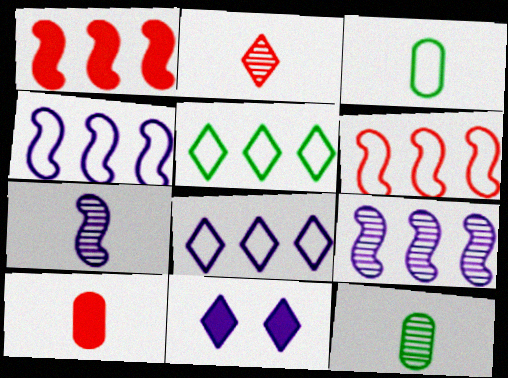[[2, 5, 11], 
[2, 7, 12], 
[6, 11, 12]]